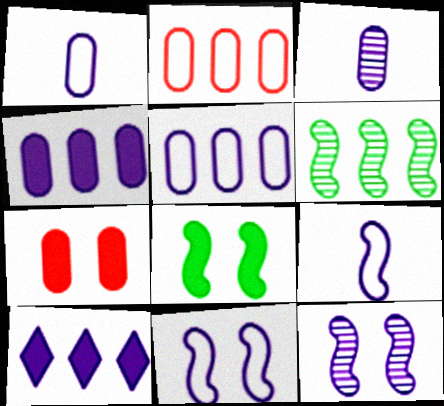[[1, 10, 12], 
[2, 6, 10], 
[3, 10, 11]]